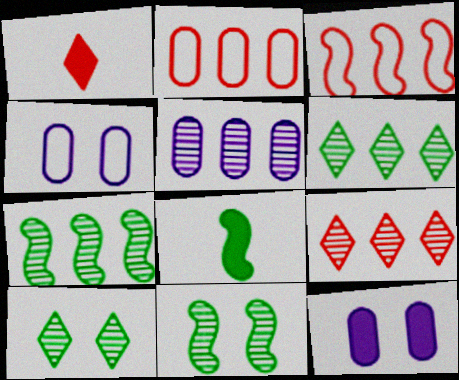[[1, 4, 7], 
[4, 8, 9], 
[5, 7, 9]]